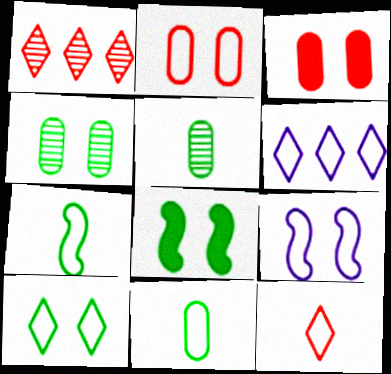[[2, 6, 7], 
[2, 9, 10], 
[4, 8, 10], 
[6, 10, 12]]